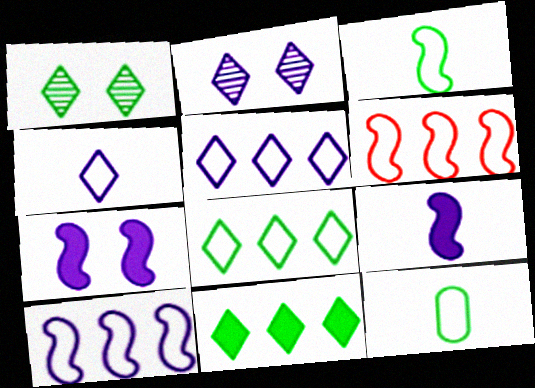[]